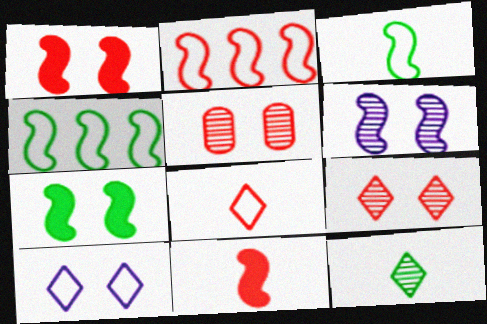[[4, 6, 11], 
[5, 7, 10]]